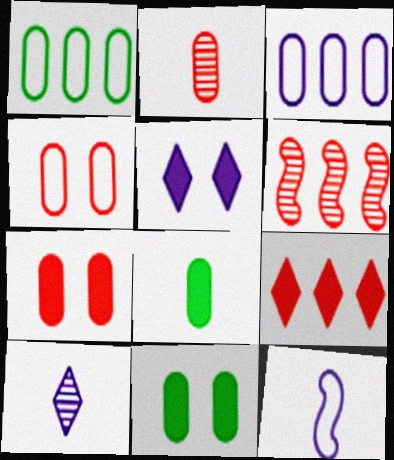[[2, 3, 11]]